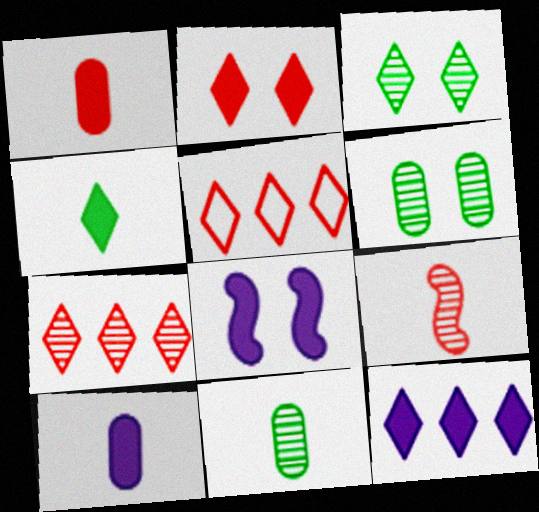[[2, 4, 12], 
[5, 8, 11], 
[8, 10, 12]]